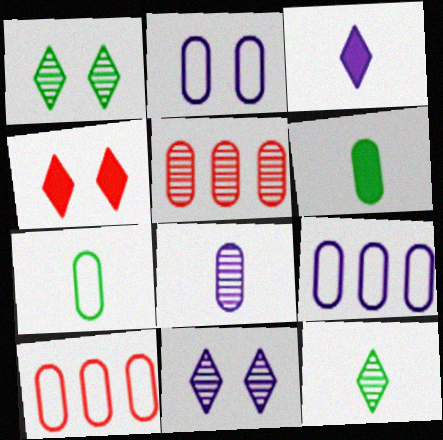[[2, 5, 6], 
[2, 7, 10]]